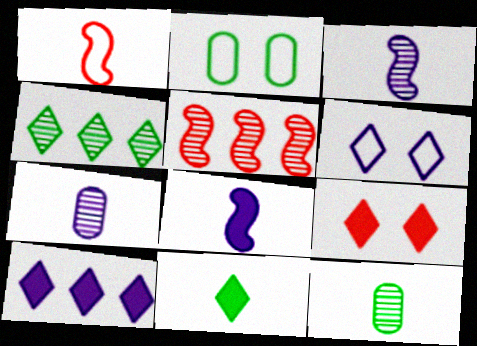[[1, 7, 11], 
[9, 10, 11]]